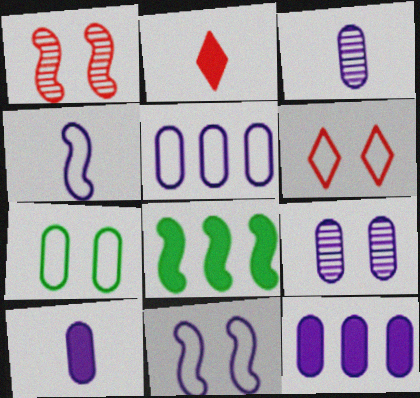[[1, 4, 8], 
[3, 6, 8], 
[5, 9, 10], 
[6, 7, 11]]